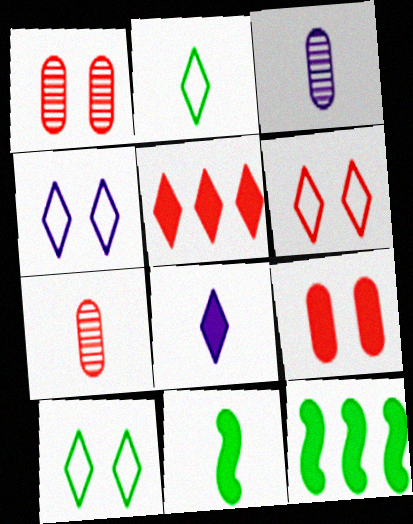[[3, 6, 12], 
[4, 6, 10], 
[4, 7, 12], 
[8, 9, 12]]